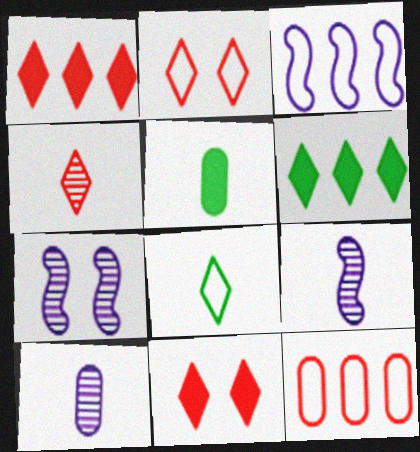[[1, 2, 4]]